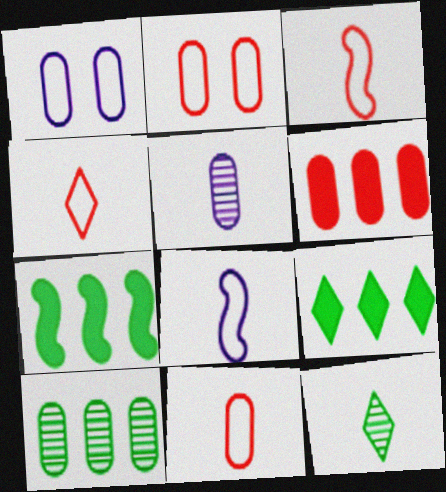[[3, 4, 11]]